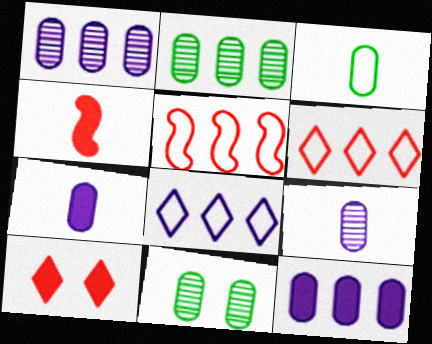[[4, 8, 11]]